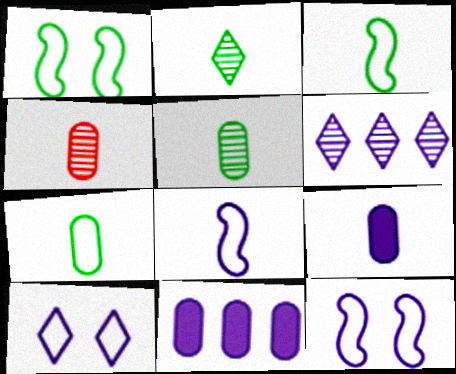[[4, 7, 9], 
[6, 9, 12]]